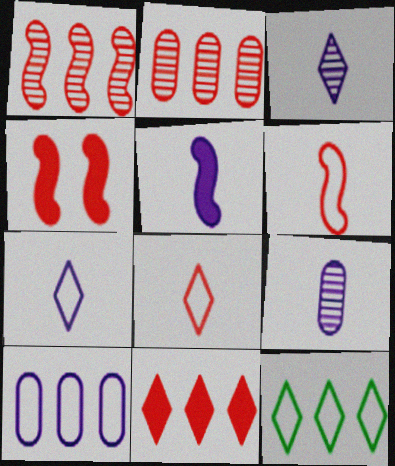[[1, 4, 6], 
[2, 4, 8], 
[4, 9, 12], 
[5, 7, 9]]